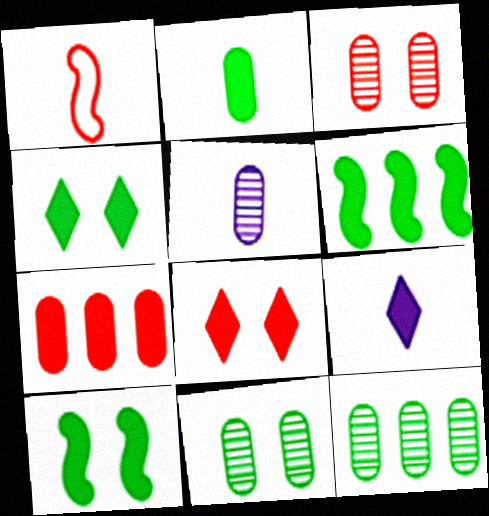[[2, 4, 6], 
[3, 5, 12], 
[7, 9, 10]]